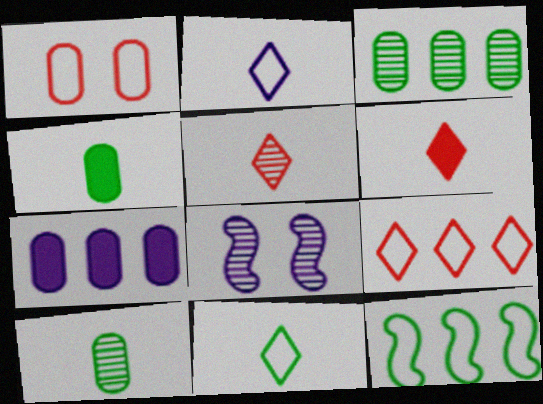[[1, 2, 12], 
[1, 7, 10], 
[2, 7, 8], 
[3, 5, 8], 
[4, 8, 9]]